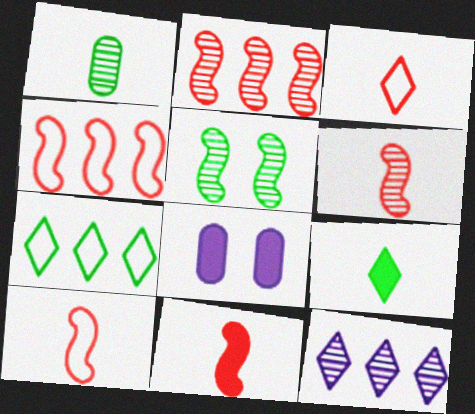[[6, 7, 8], 
[6, 10, 11]]